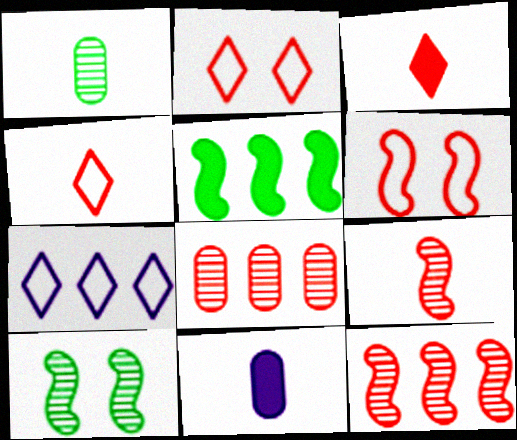[[3, 6, 8], 
[5, 7, 8]]